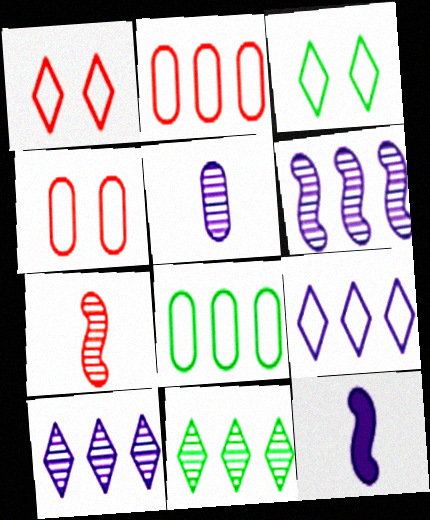[[4, 11, 12]]